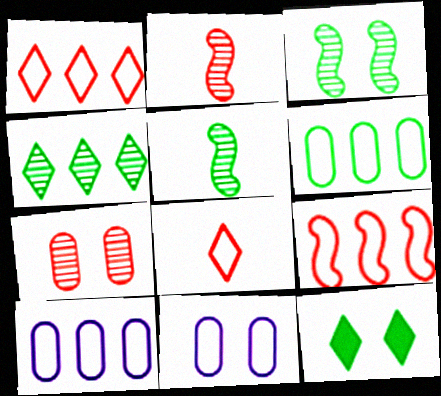[[2, 10, 12], 
[5, 6, 12]]